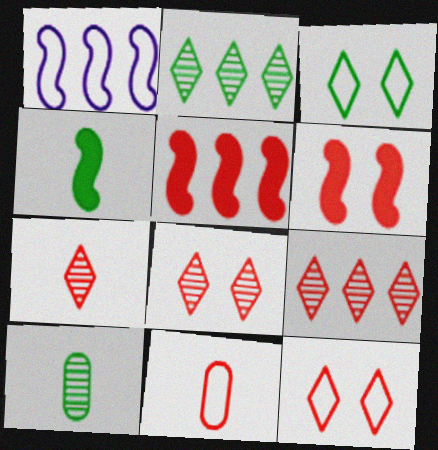[[1, 3, 11], 
[5, 8, 11], 
[6, 9, 11], 
[7, 8, 9]]